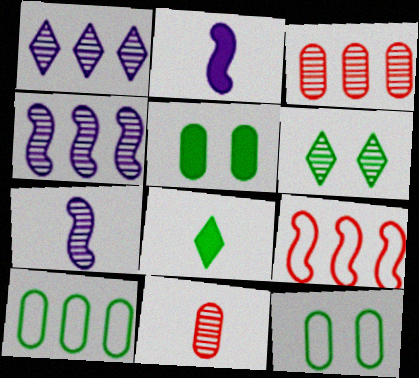[[3, 6, 7], 
[4, 6, 11]]